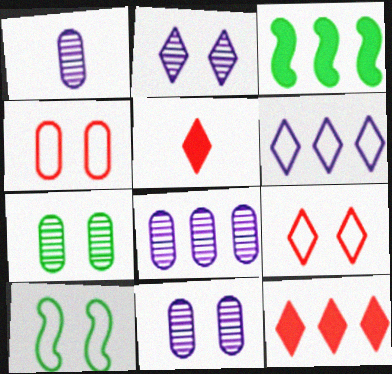[[1, 3, 9], 
[1, 8, 11], 
[1, 10, 12], 
[5, 8, 10]]